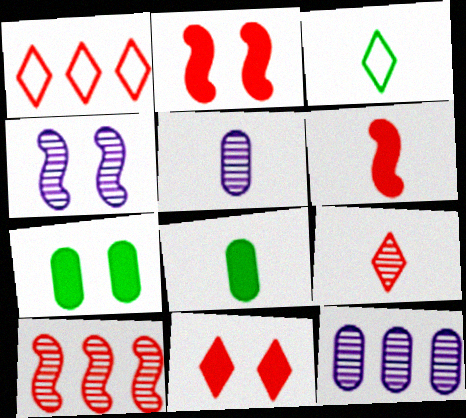[[1, 4, 8], 
[1, 9, 11], 
[2, 3, 12], 
[3, 5, 6]]